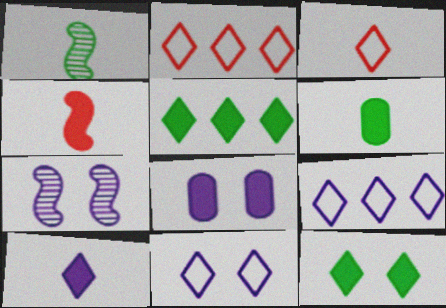[[1, 2, 8], 
[2, 6, 7], 
[4, 5, 8], 
[4, 6, 10], 
[7, 8, 11]]